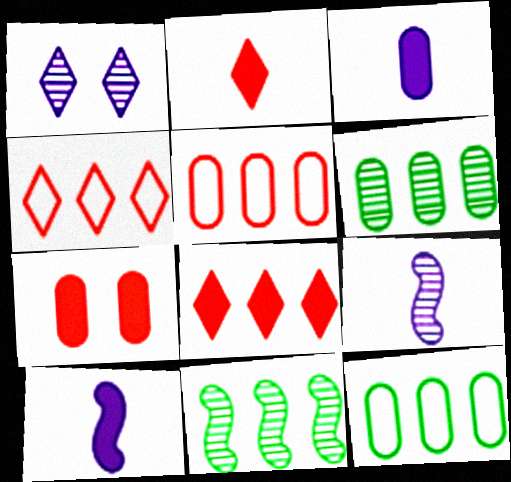[]